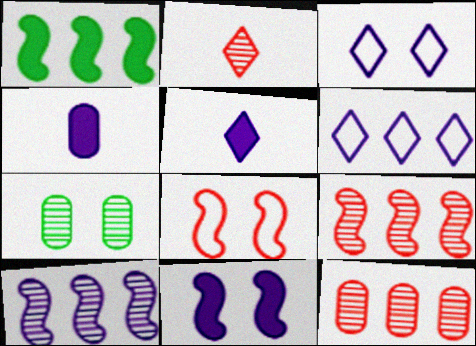[[1, 6, 12], 
[2, 7, 10], 
[3, 4, 10]]